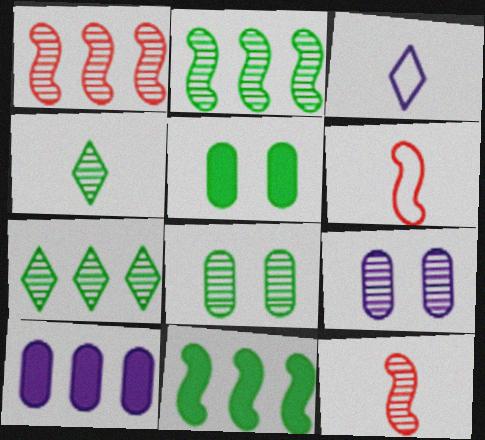[[1, 3, 5], 
[1, 4, 9], 
[2, 4, 8], 
[7, 9, 12]]